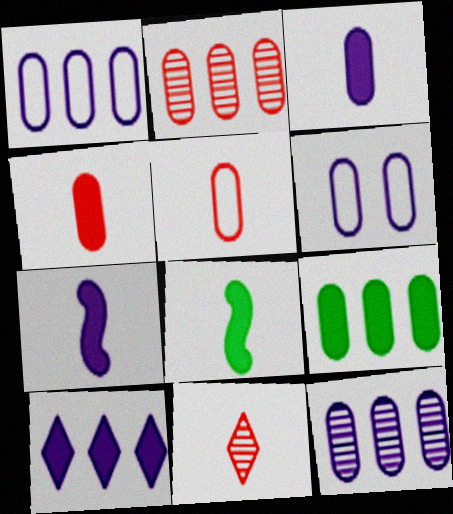[[1, 2, 9], 
[3, 6, 12]]